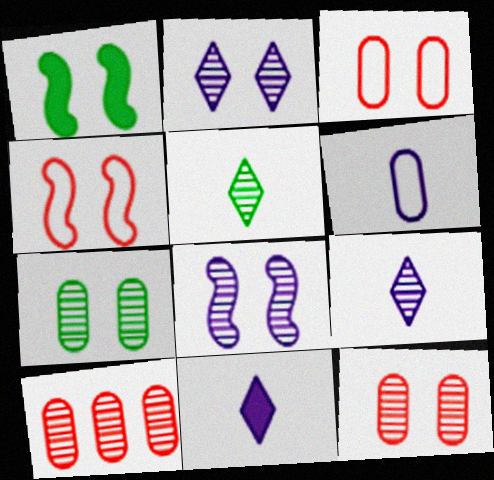[[1, 2, 3], 
[1, 4, 8], 
[5, 8, 10]]